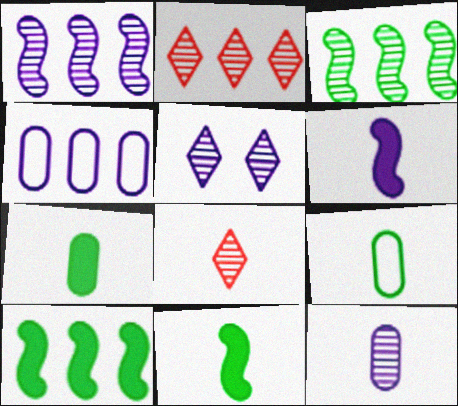[[1, 5, 12], 
[2, 4, 10], 
[4, 5, 6], 
[6, 8, 9]]